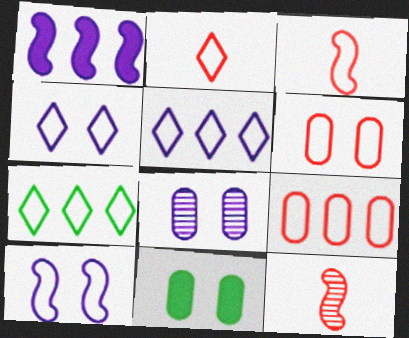[[2, 4, 7], 
[5, 11, 12], 
[6, 8, 11]]